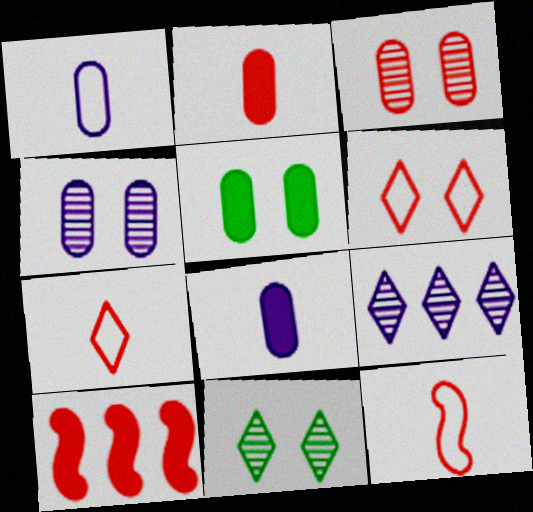[[1, 10, 11], 
[3, 7, 10], 
[5, 9, 12]]